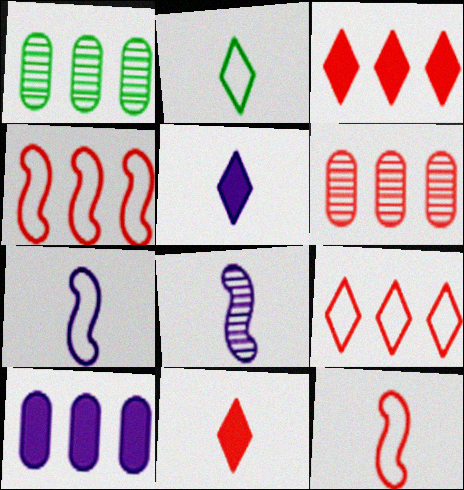[[3, 4, 6]]